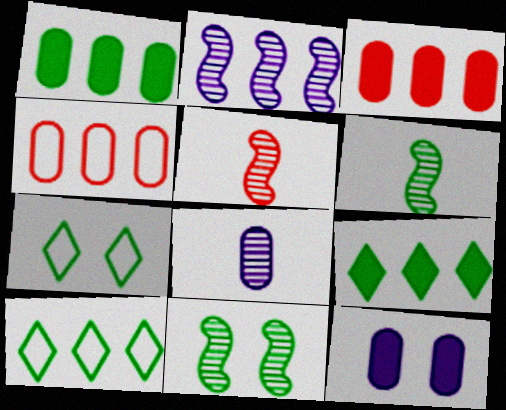[[1, 6, 7], 
[2, 3, 10], 
[2, 4, 9], 
[2, 5, 11], 
[5, 10, 12]]